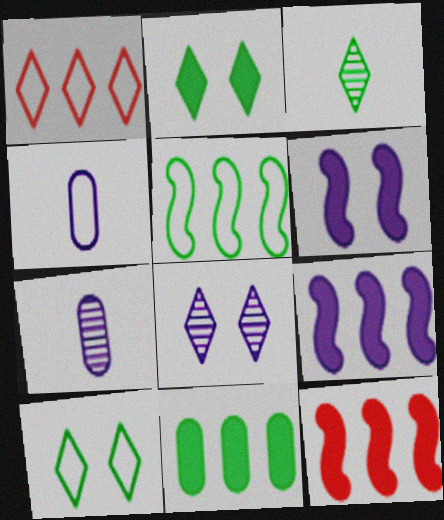[[4, 8, 9], 
[7, 10, 12]]